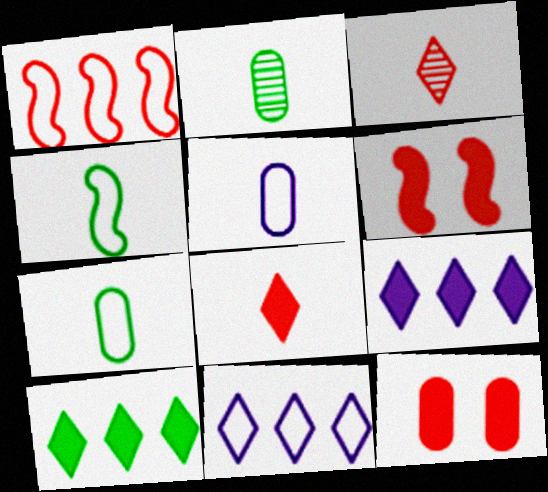[[1, 3, 12], 
[2, 6, 11]]